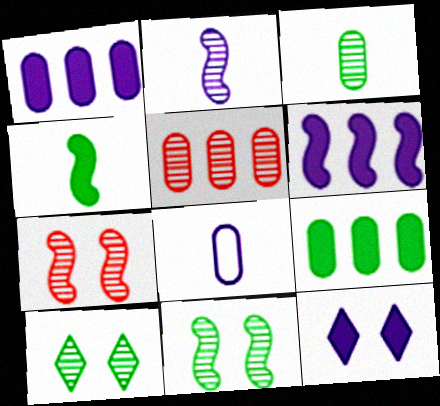[[2, 5, 10]]